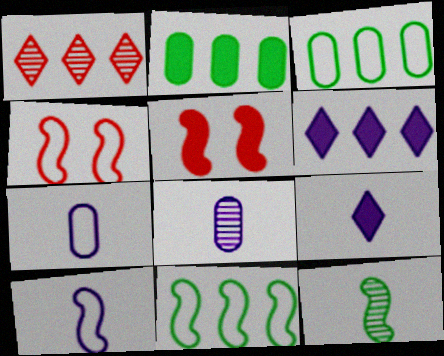[[2, 5, 9], 
[4, 10, 11], 
[8, 9, 10]]